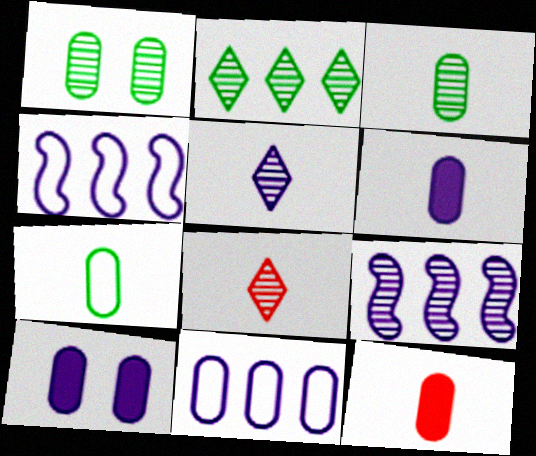[[1, 8, 9], 
[1, 11, 12], 
[4, 5, 10]]